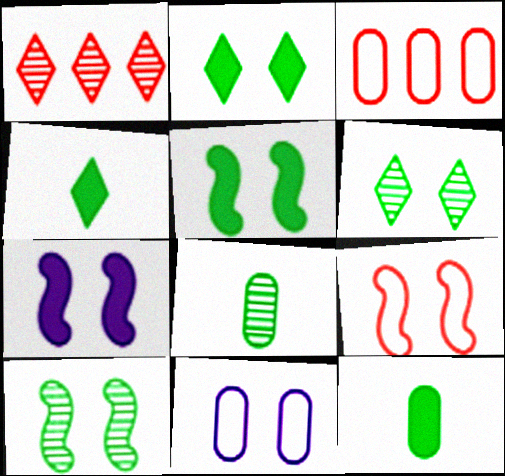[[7, 9, 10]]